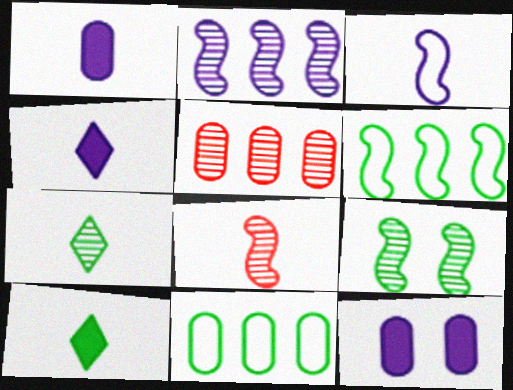[[2, 8, 9], 
[9, 10, 11]]